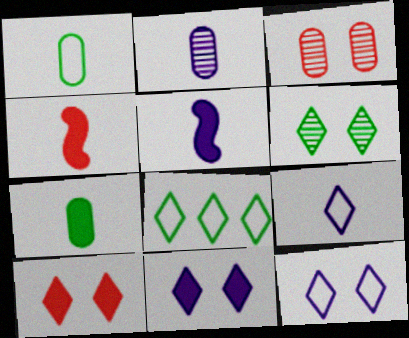[[2, 5, 9], 
[3, 5, 8], 
[6, 10, 12]]